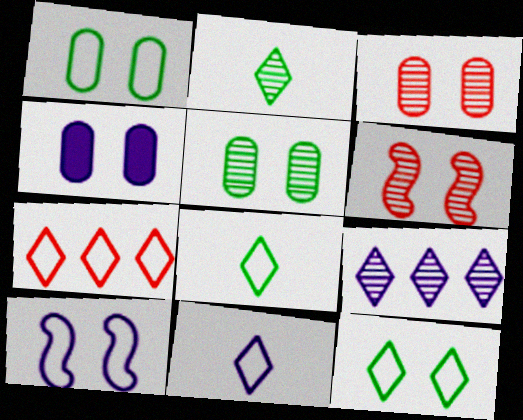[[1, 3, 4], 
[4, 6, 12], 
[7, 11, 12]]